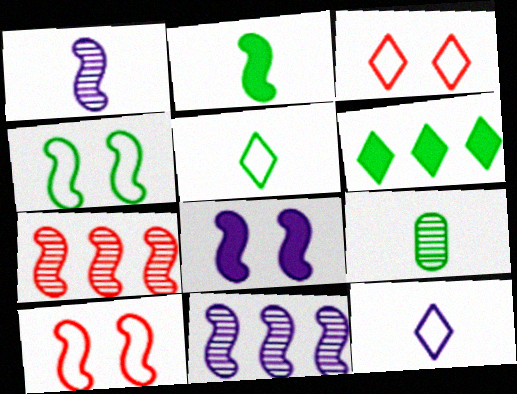[[2, 5, 9], 
[2, 10, 11], 
[4, 6, 9]]